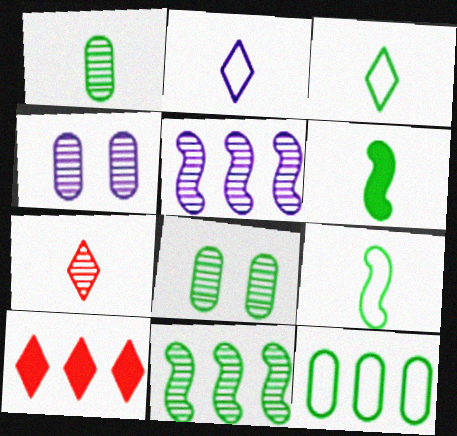[[1, 3, 6], 
[4, 7, 11], 
[4, 9, 10], 
[5, 7, 8], 
[5, 10, 12]]